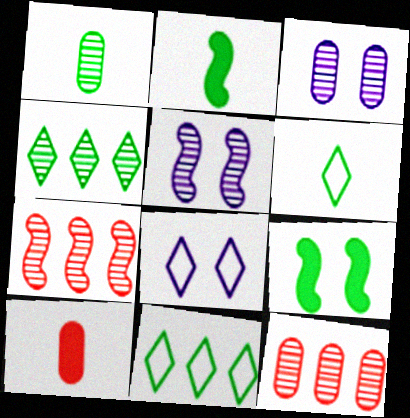[[1, 2, 6], 
[1, 3, 12], 
[1, 9, 11], 
[2, 8, 12], 
[5, 10, 11]]